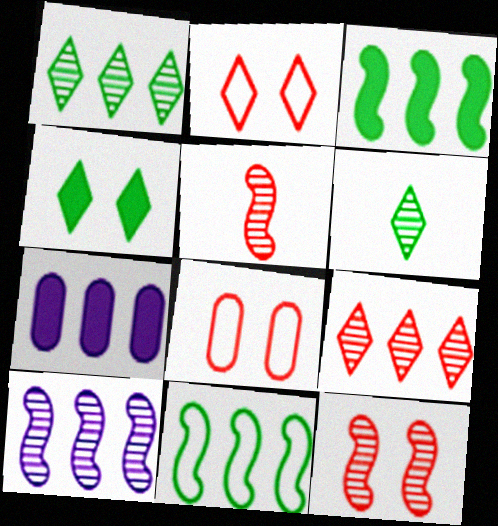[[7, 9, 11]]